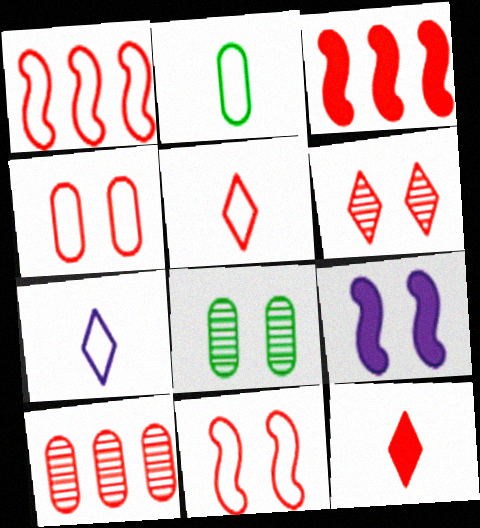[[1, 4, 5], 
[3, 7, 8], 
[10, 11, 12]]